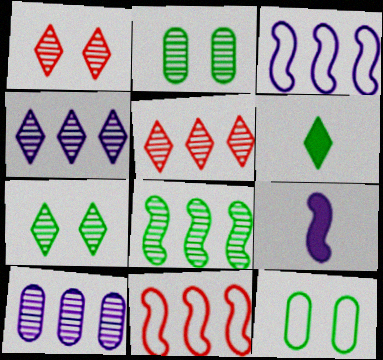[[5, 8, 10], 
[5, 9, 12], 
[6, 8, 12]]